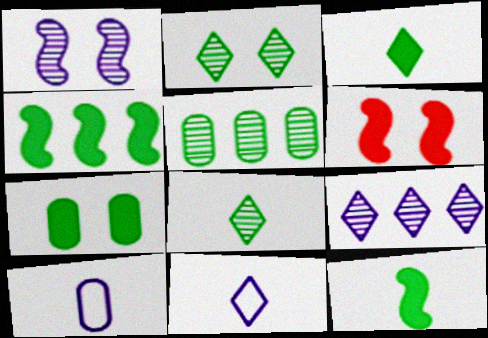[[3, 4, 7], 
[5, 6, 11]]